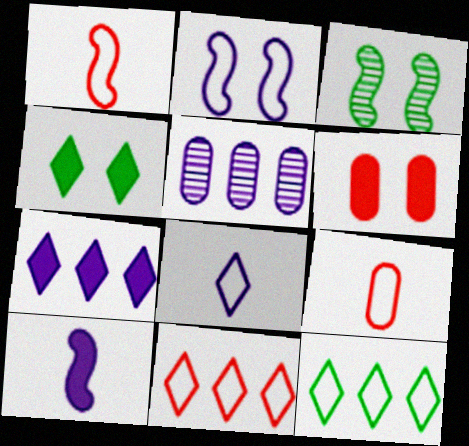[[1, 4, 5], 
[2, 9, 12], 
[3, 7, 9]]